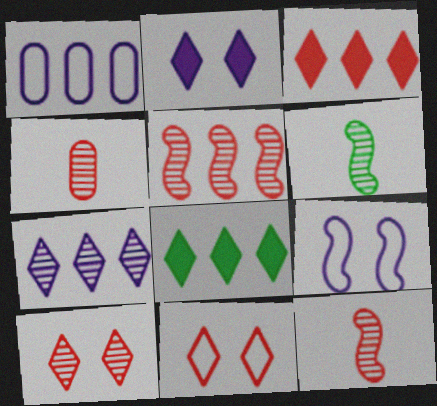[[1, 5, 8], 
[4, 5, 10], 
[4, 8, 9]]